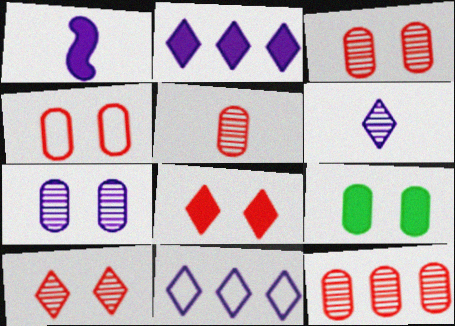[[1, 7, 11], 
[3, 5, 12], 
[4, 7, 9]]